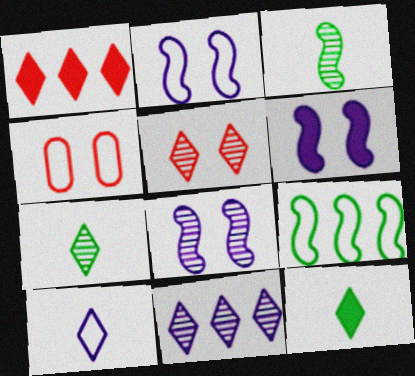[[2, 6, 8], 
[4, 9, 10], 
[5, 7, 11]]